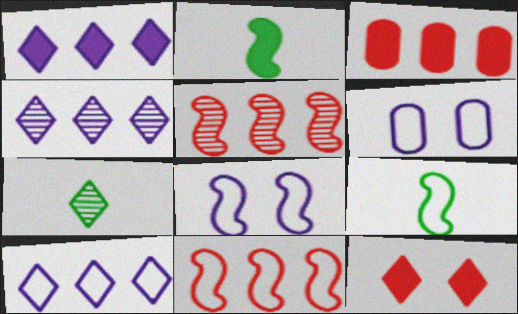[[1, 4, 10], 
[2, 5, 8], 
[3, 7, 8], 
[7, 10, 12], 
[8, 9, 11]]